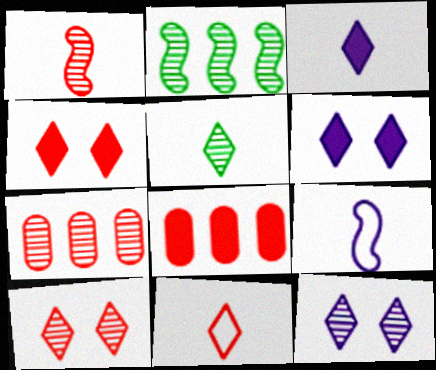[[1, 7, 10], 
[3, 5, 11]]